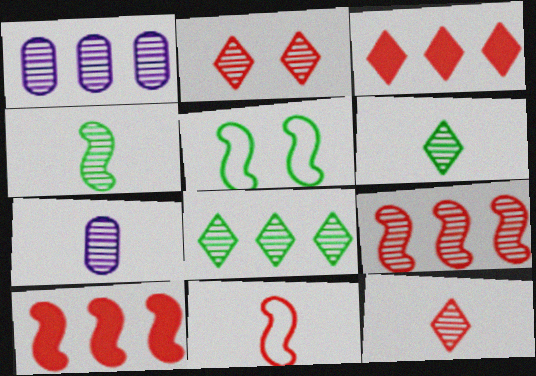[[1, 2, 4], 
[1, 8, 9], 
[3, 5, 7], 
[4, 7, 12]]